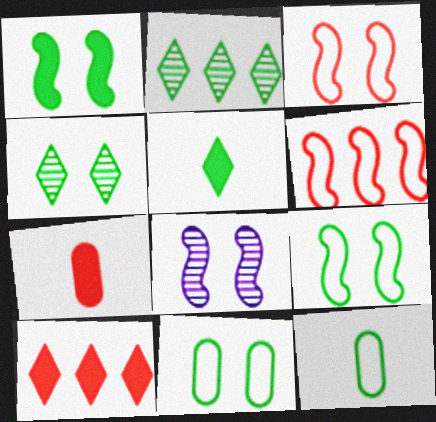[[1, 2, 12], 
[1, 3, 8], 
[1, 4, 11], 
[8, 10, 12]]